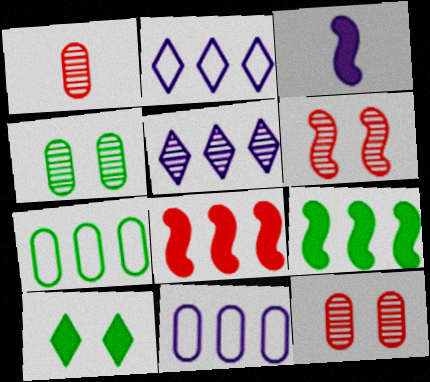[[5, 7, 8]]